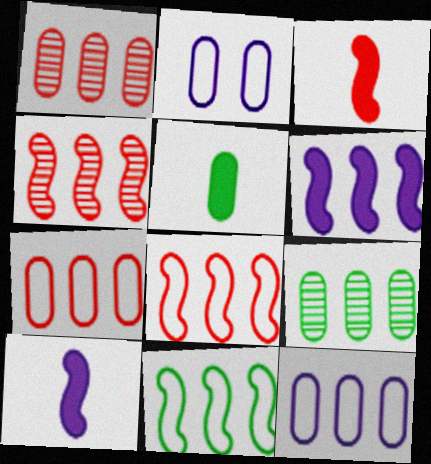[[1, 2, 5], 
[4, 6, 11]]